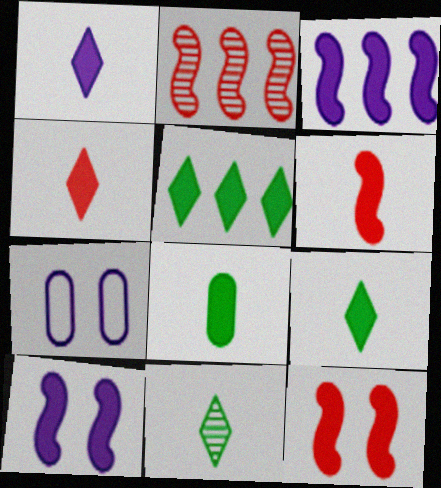[[1, 4, 9], 
[1, 6, 8], 
[2, 7, 9]]